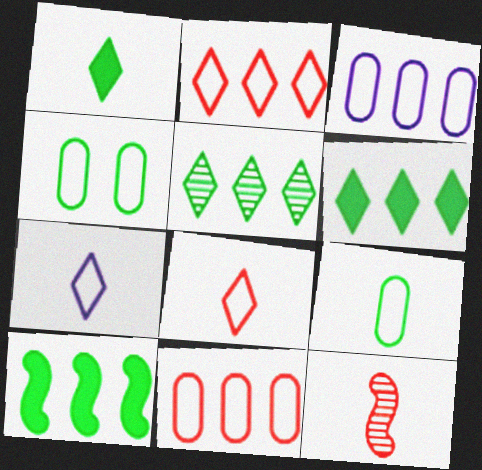[]